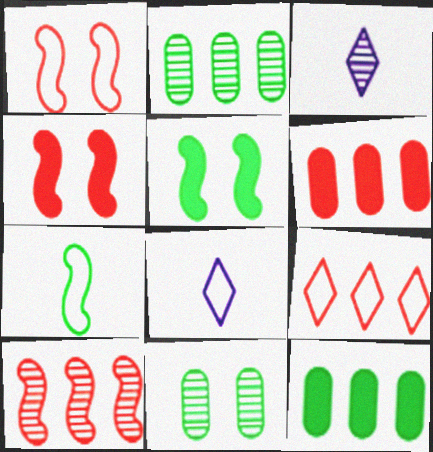[[1, 3, 12], 
[2, 4, 8], 
[3, 10, 11], 
[6, 9, 10]]